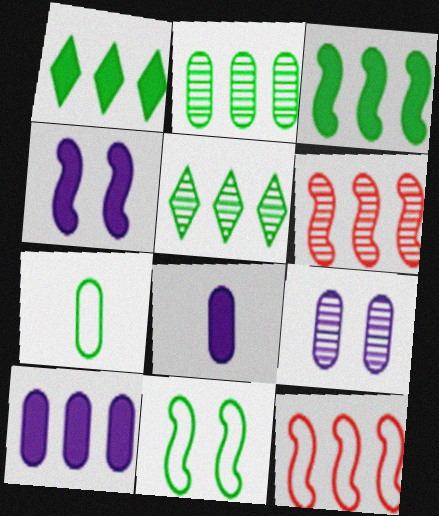[[5, 10, 12]]